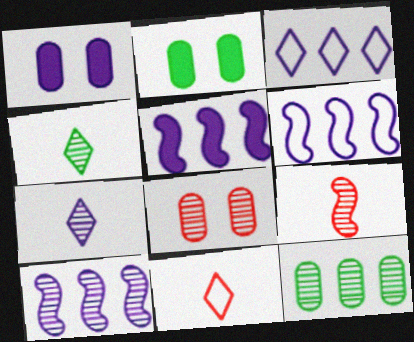[[1, 6, 7], 
[2, 3, 9], 
[2, 10, 11], 
[4, 8, 10], 
[5, 6, 10]]